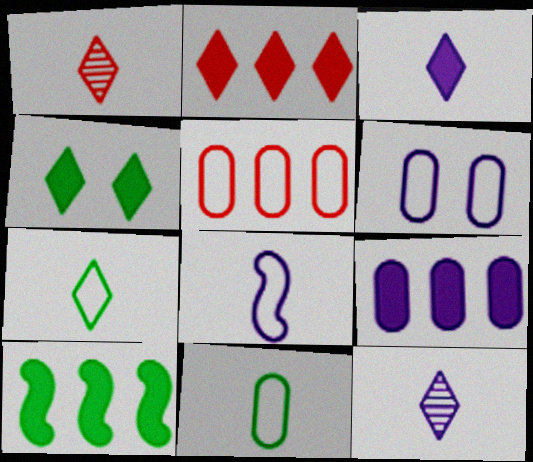[[1, 3, 7], 
[1, 6, 10], 
[2, 3, 4], 
[2, 9, 10], 
[5, 6, 11]]